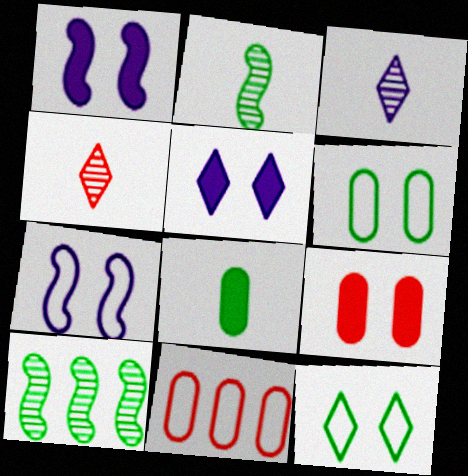[[2, 5, 11], 
[8, 10, 12]]